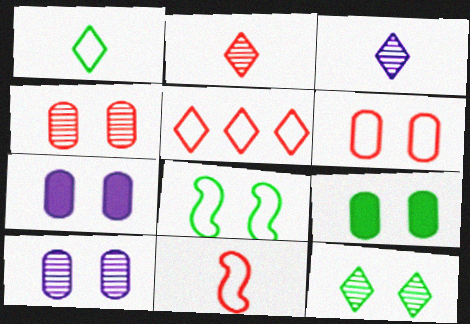[[5, 6, 11], 
[6, 9, 10], 
[8, 9, 12]]